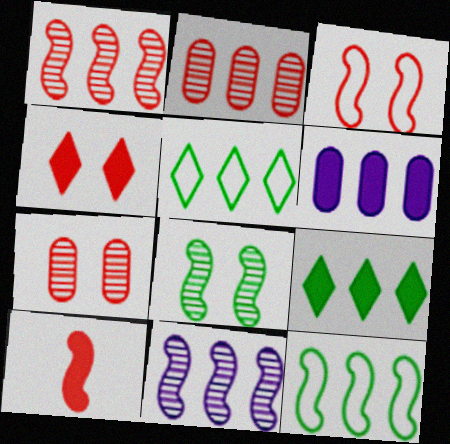[[1, 3, 10], 
[1, 5, 6], 
[3, 4, 7]]